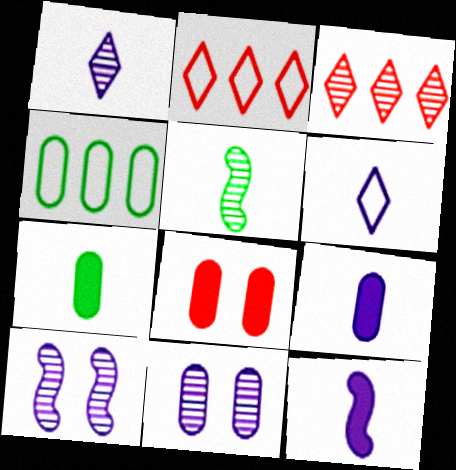[[2, 7, 10], 
[3, 5, 11]]